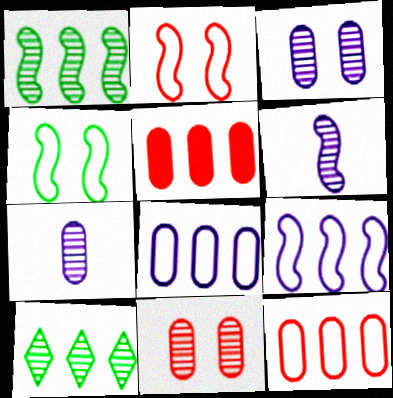[[5, 9, 10], 
[6, 10, 11]]